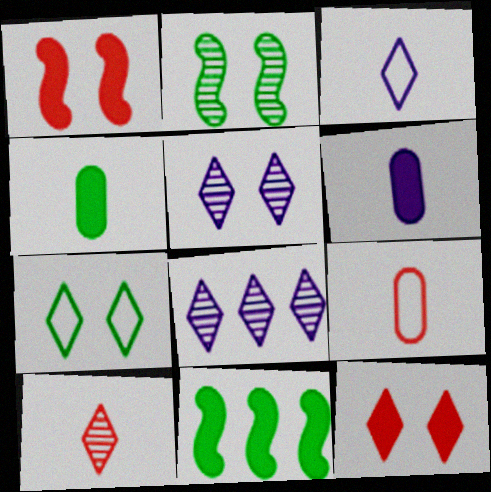[[5, 7, 12], 
[5, 9, 11], 
[6, 11, 12]]